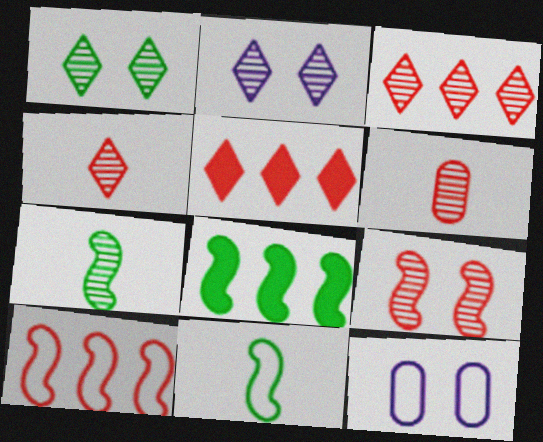[[3, 6, 9], 
[4, 8, 12], 
[5, 7, 12]]